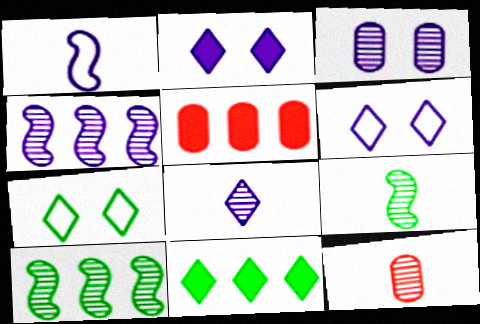[[3, 4, 8], 
[5, 6, 9], 
[8, 9, 12]]